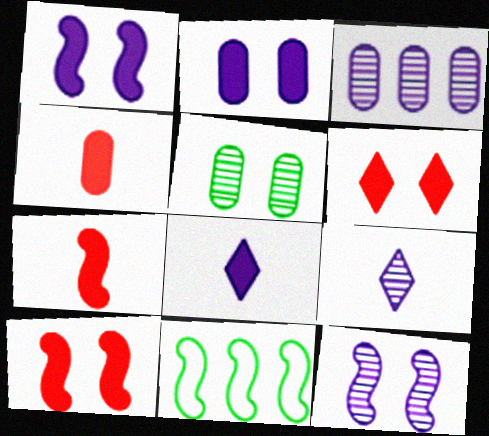[[3, 9, 12], 
[7, 11, 12]]